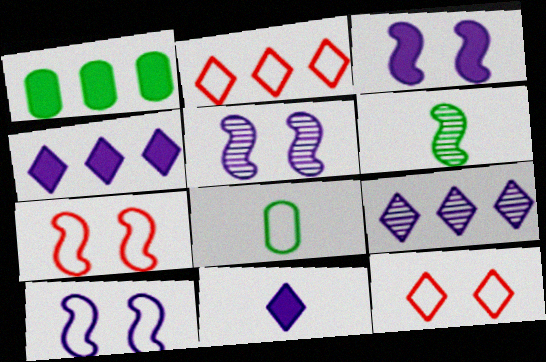[[2, 8, 10], 
[3, 5, 10]]